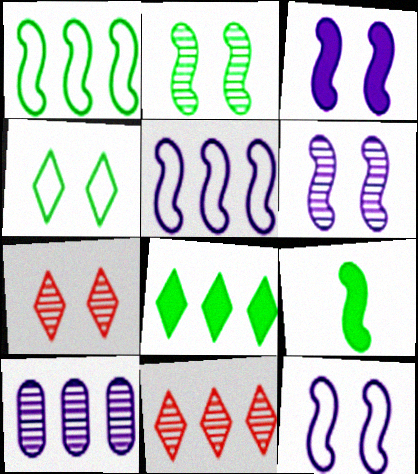[[1, 2, 9], 
[3, 6, 12]]